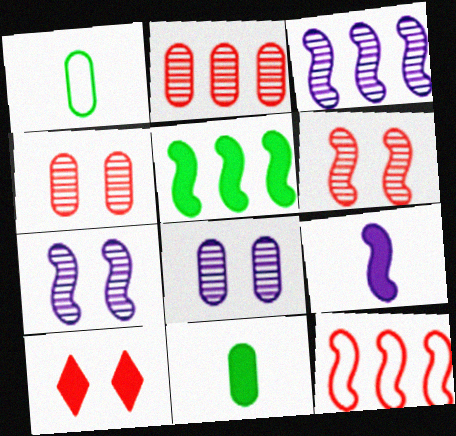[[1, 3, 10], 
[3, 5, 12]]